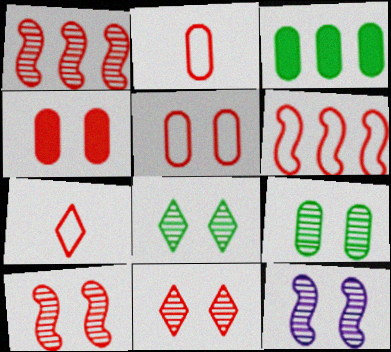[[1, 4, 7], 
[3, 7, 12], 
[5, 6, 7], 
[9, 11, 12]]